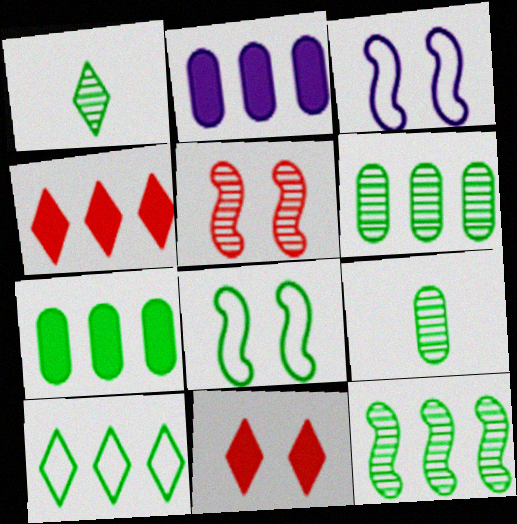[[1, 7, 8], 
[3, 4, 9], 
[7, 10, 12]]